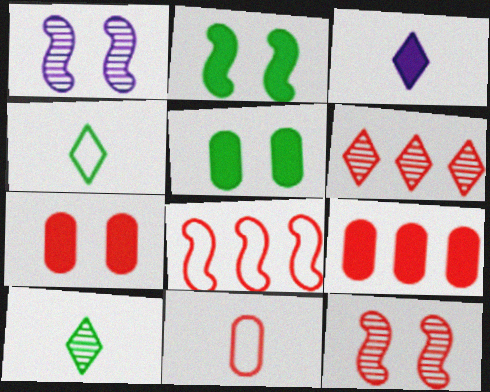[[1, 4, 9], 
[2, 3, 9], 
[6, 8, 9]]